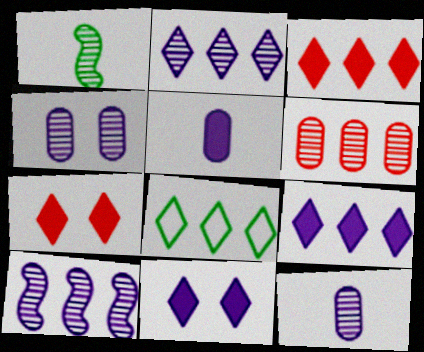[[2, 3, 8]]